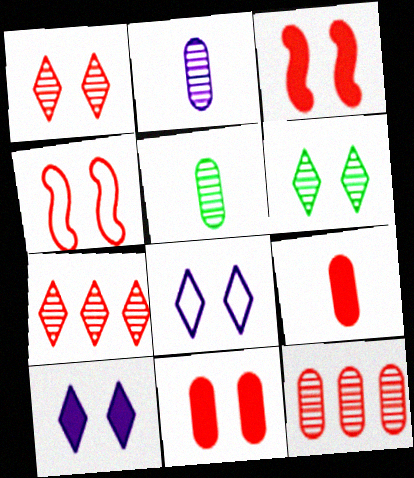[[1, 4, 11], 
[4, 7, 9]]